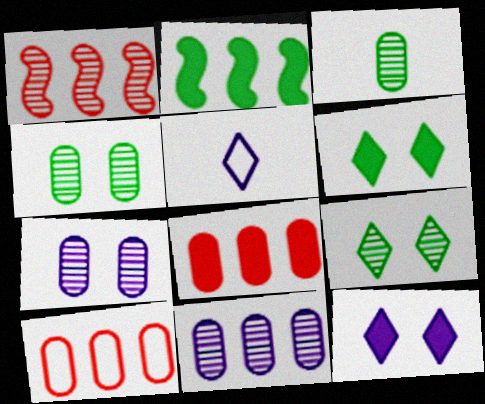[]